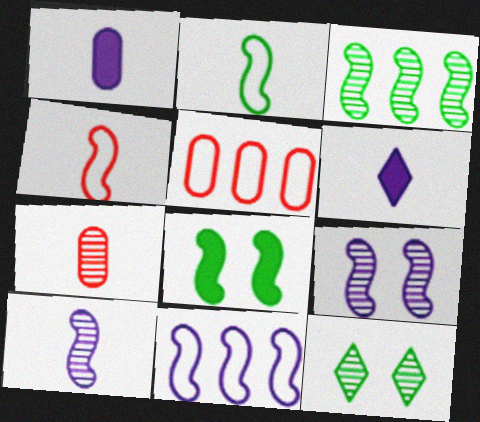[[2, 3, 8], 
[2, 6, 7]]